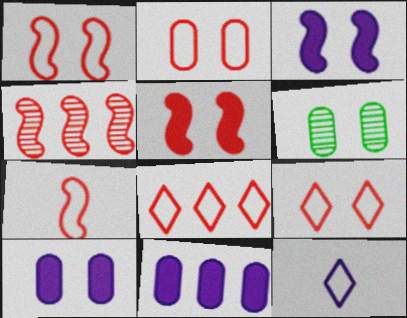[[1, 2, 9], 
[2, 6, 10], 
[2, 7, 8], 
[3, 6, 9], 
[4, 5, 7]]